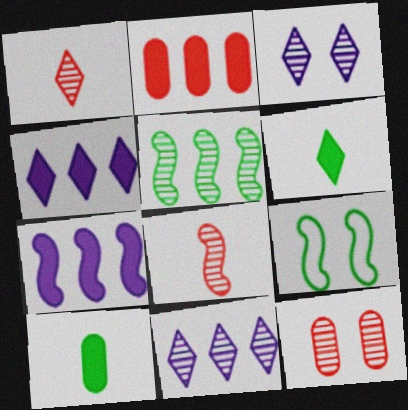[[7, 8, 9]]